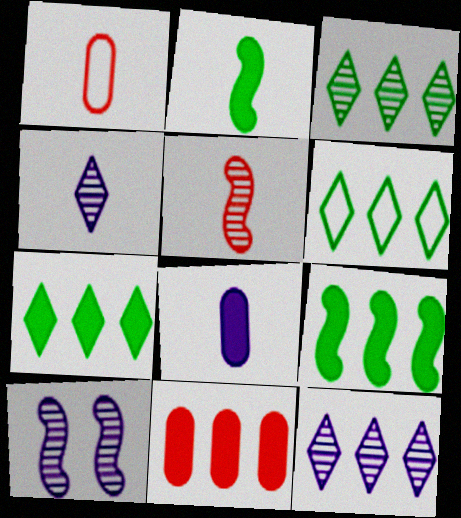[[1, 2, 4], 
[1, 7, 10], 
[3, 6, 7]]